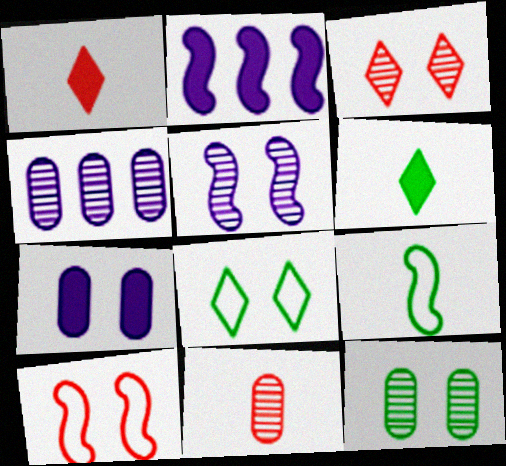[[2, 8, 11], 
[3, 5, 12], 
[4, 6, 10], 
[4, 11, 12]]